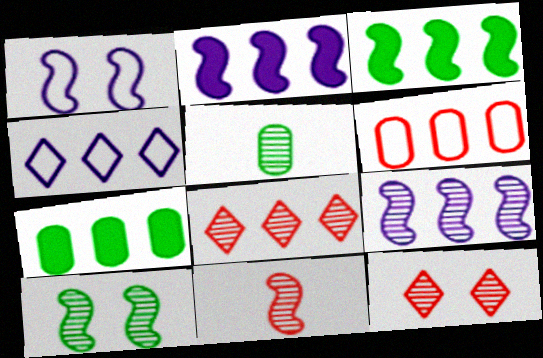[[1, 3, 11], 
[5, 9, 12], 
[9, 10, 11]]